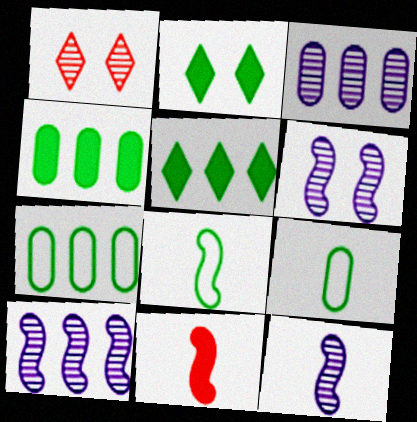[[6, 10, 12], 
[8, 11, 12]]